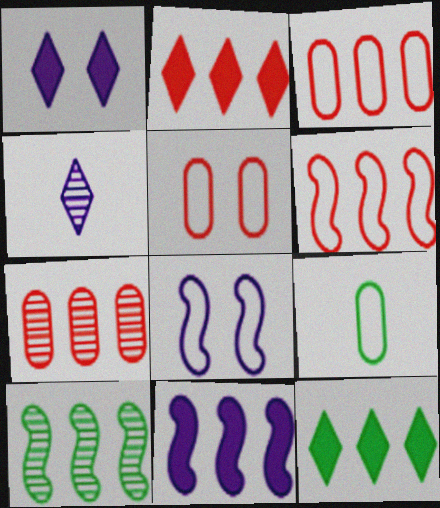[[2, 6, 7], 
[6, 10, 11]]